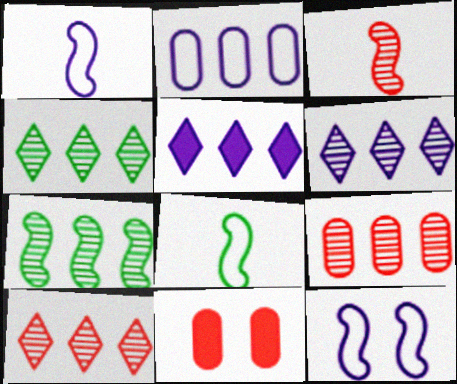[[1, 4, 11], 
[4, 6, 10], 
[6, 7, 9], 
[6, 8, 11]]